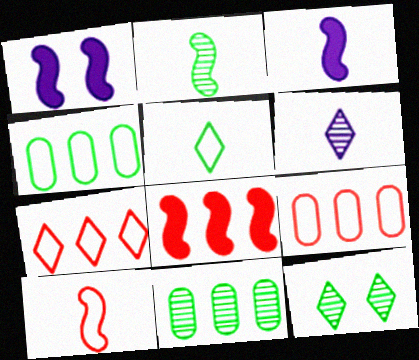[[2, 3, 10], 
[2, 11, 12], 
[3, 9, 12]]